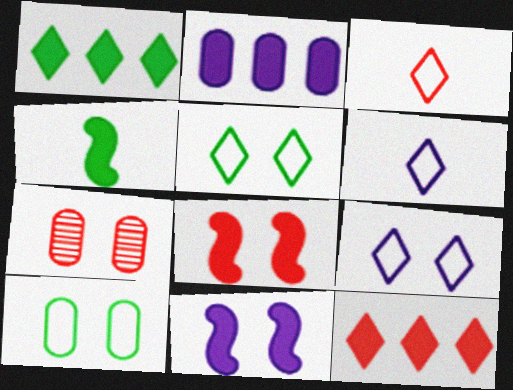[[5, 7, 11]]